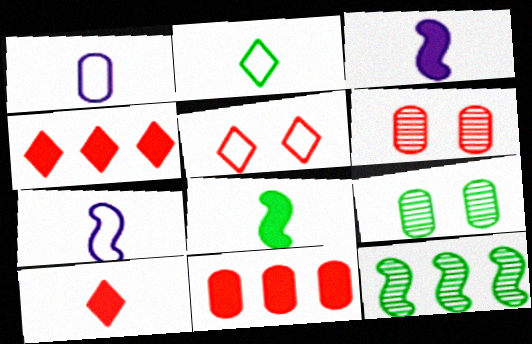[[1, 9, 11], 
[4, 7, 9]]